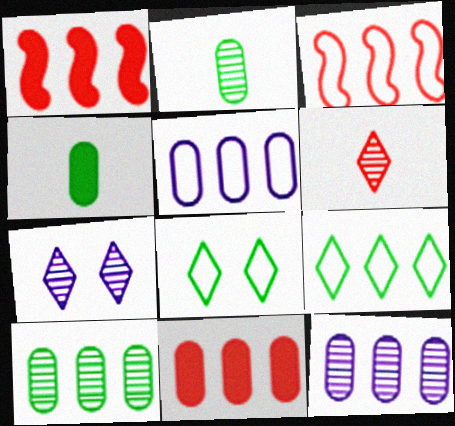[[1, 9, 12], 
[3, 4, 7], 
[3, 5, 9], 
[5, 10, 11]]